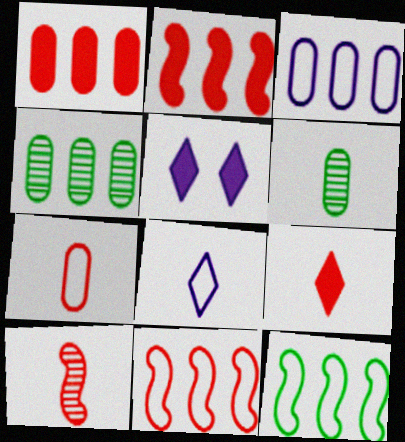[[1, 3, 4], 
[5, 6, 11], 
[7, 9, 10]]